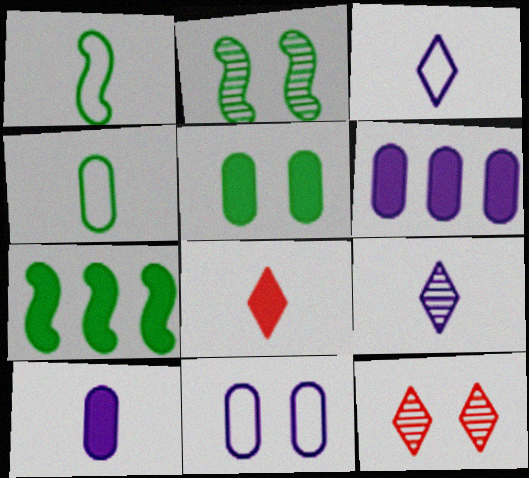[[1, 2, 7], 
[1, 6, 12]]